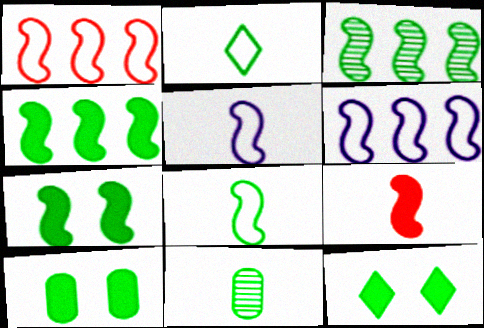[[2, 3, 10], 
[3, 7, 8], 
[7, 10, 12]]